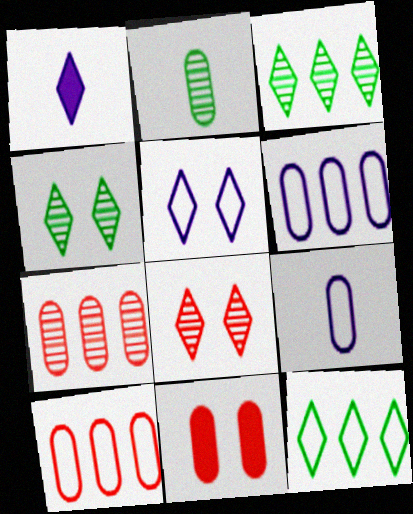[[1, 8, 12], 
[2, 6, 11]]